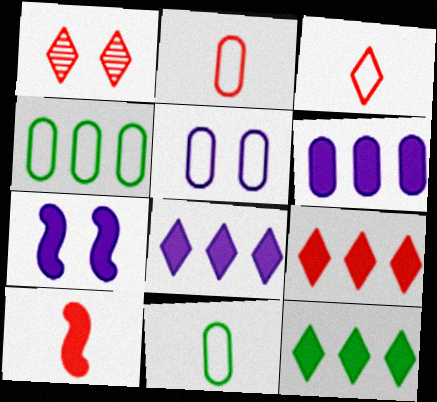[[1, 3, 9], 
[2, 4, 5], 
[8, 9, 12]]